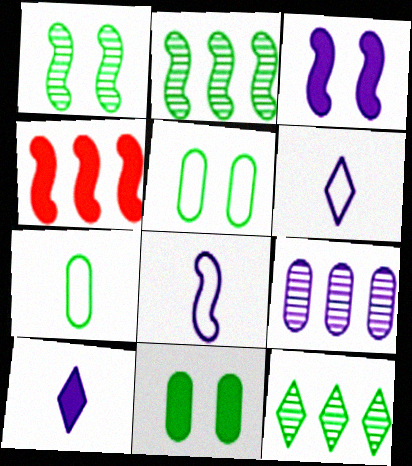[[1, 4, 8], 
[3, 6, 9], 
[4, 10, 11]]